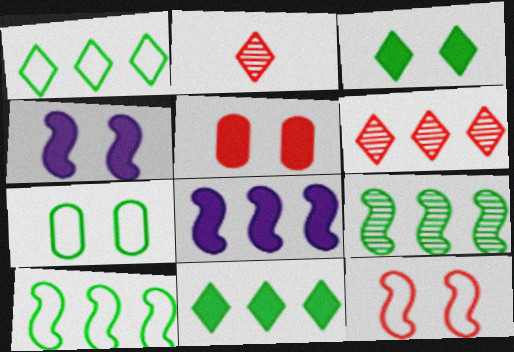[[2, 7, 8], 
[3, 4, 5]]